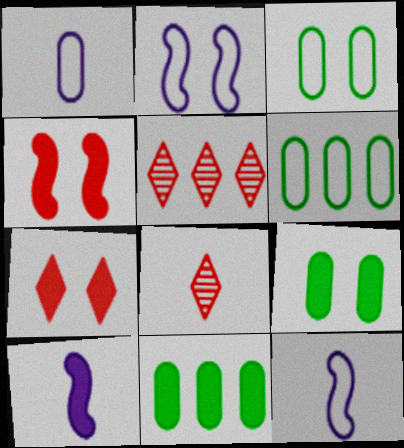[[2, 8, 11], 
[3, 5, 10], 
[5, 9, 12], 
[7, 10, 11]]